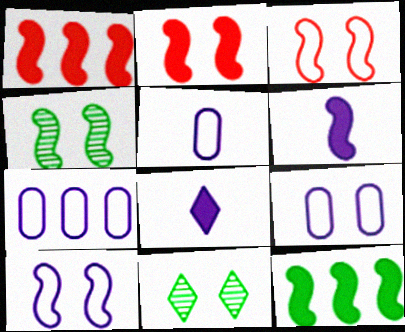[[1, 5, 11], 
[2, 4, 10], 
[2, 6, 12], 
[2, 9, 11], 
[5, 7, 9]]